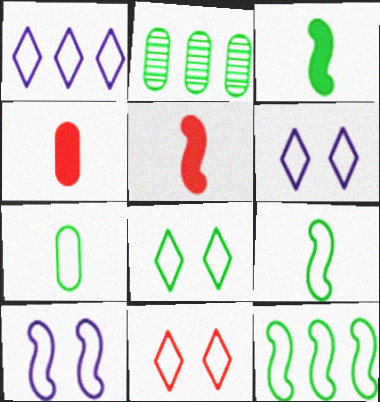[[2, 3, 8], 
[2, 5, 6], 
[6, 8, 11], 
[7, 8, 12]]